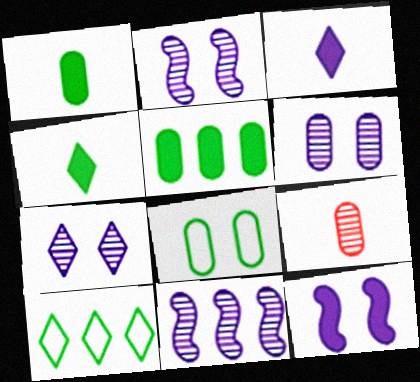[[2, 6, 7], 
[9, 10, 12]]